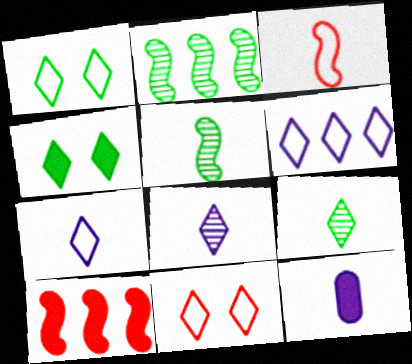[[2, 11, 12], 
[3, 9, 12], 
[4, 10, 12]]